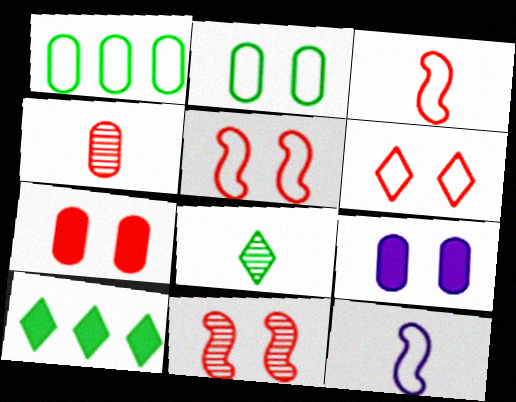[[1, 4, 9], 
[1, 6, 12], 
[6, 7, 11]]